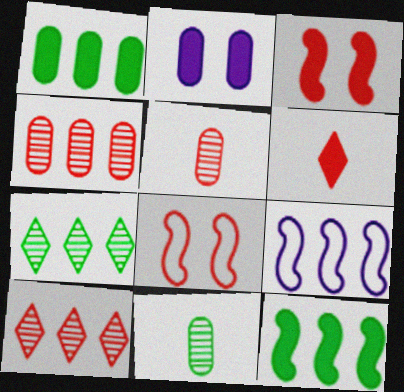[[1, 9, 10], 
[2, 6, 12], 
[4, 6, 8]]